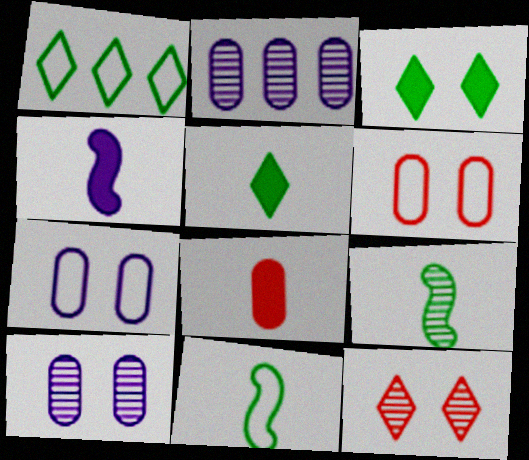[[2, 9, 12], 
[4, 5, 8]]